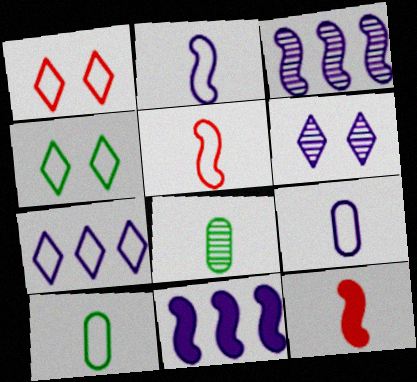[[1, 8, 11], 
[6, 9, 11]]